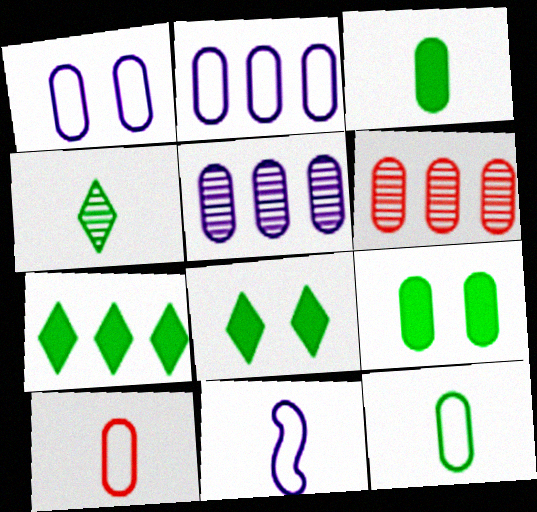[[1, 3, 6], 
[5, 9, 10], 
[6, 8, 11]]